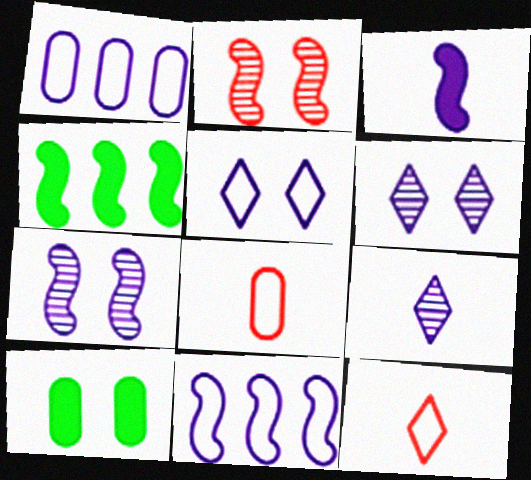[[1, 3, 6], 
[2, 5, 10], 
[3, 7, 11], 
[4, 6, 8]]